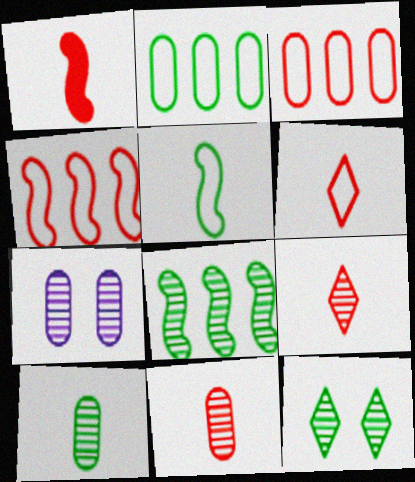[[1, 6, 11], 
[7, 8, 9], 
[8, 10, 12]]